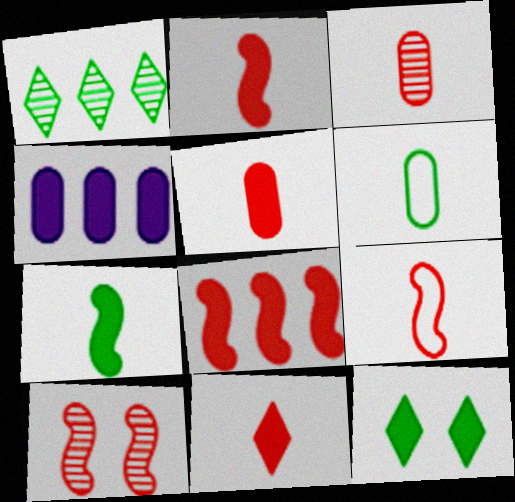[[2, 4, 12], 
[2, 5, 11], 
[3, 9, 11], 
[8, 9, 10]]